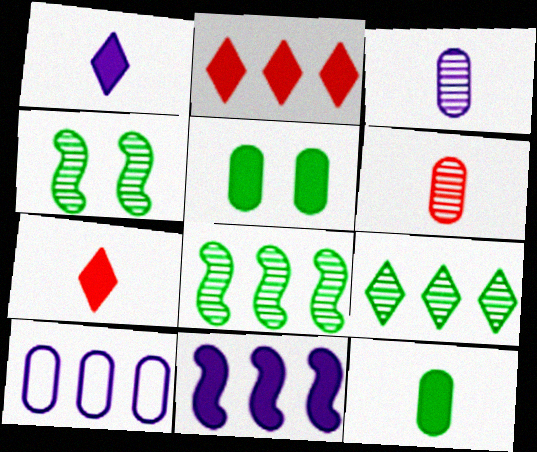[[2, 8, 10], 
[4, 7, 10], 
[5, 6, 10], 
[5, 7, 11]]